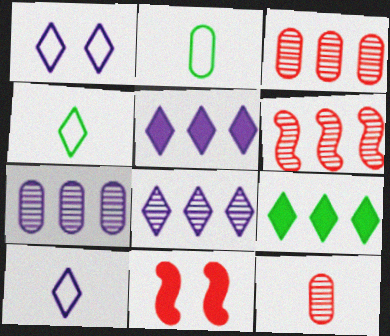[[2, 8, 11], 
[4, 7, 11]]